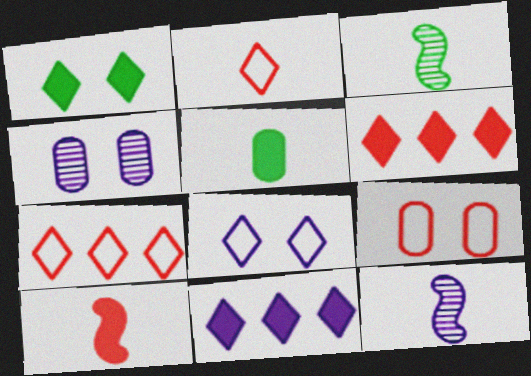[[2, 5, 12], 
[3, 9, 11]]